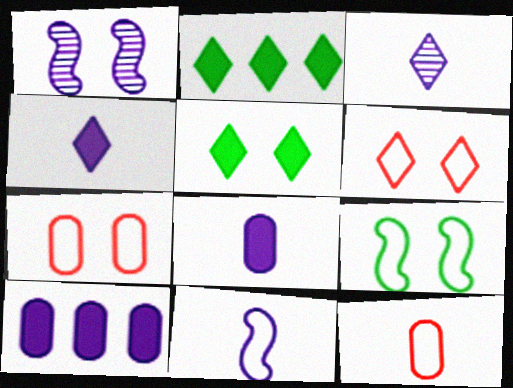[[1, 2, 12], 
[1, 5, 7], 
[2, 3, 6], 
[3, 8, 11]]